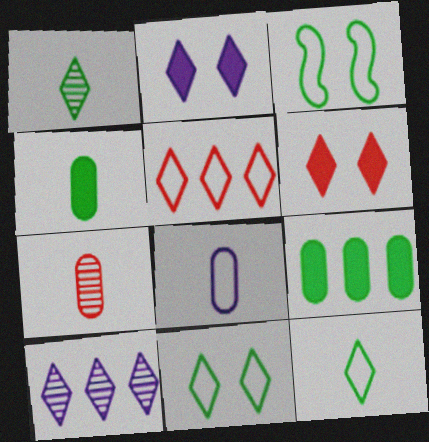[[1, 2, 5], 
[1, 3, 9], 
[3, 5, 8], 
[4, 7, 8], 
[6, 10, 12]]